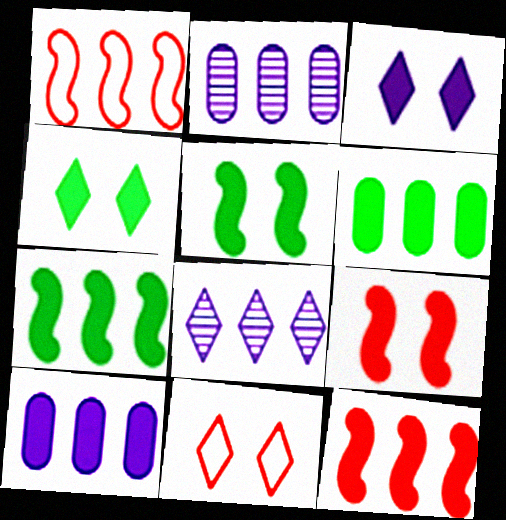[[1, 6, 8]]